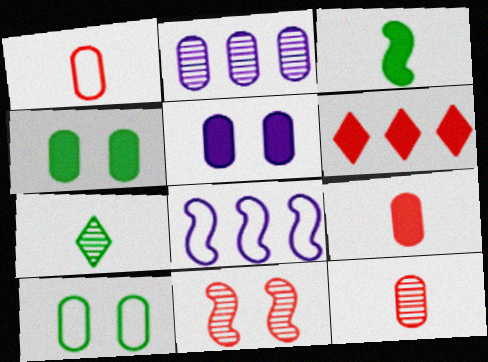[[1, 2, 4], 
[1, 6, 11], 
[1, 9, 12], 
[2, 7, 11], 
[2, 9, 10], 
[3, 5, 6], 
[3, 8, 11]]